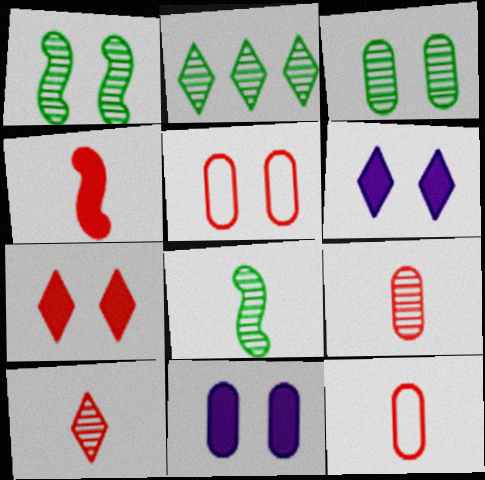[[1, 5, 6], 
[2, 3, 8], 
[3, 5, 11], 
[4, 10, 12]]